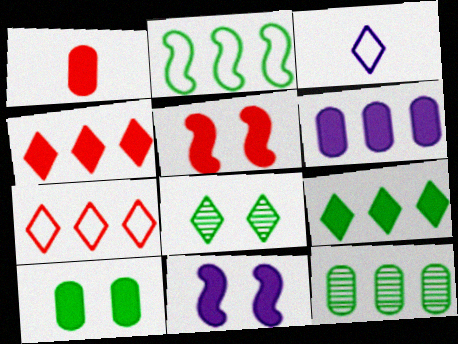[[1, 4, 5], 
[1, 6, 10], 
[1, 9, 11], 
[2, 9, 12], 
[3, 4, 8], 
[3, 5, 12]]